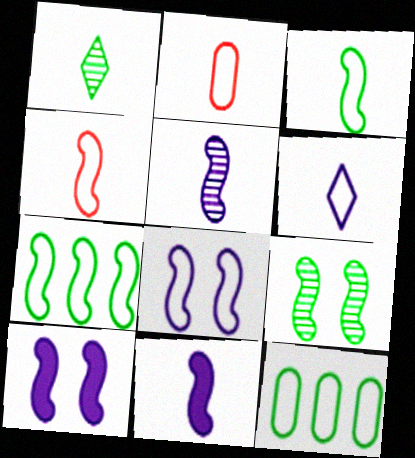[[1, 2, 11], 
[2, 3, 6], 
[4, 7, 8]]